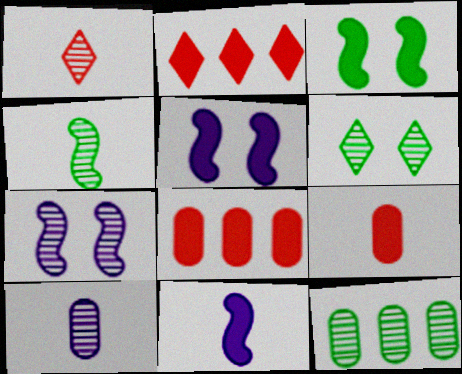[[1, 4, 10], 
[1, 7, 12], 
[4, 6, 12]]